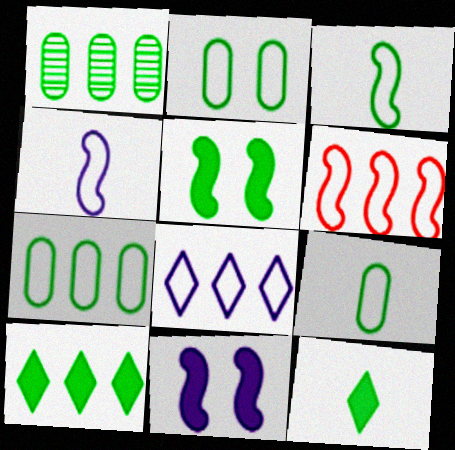[[2, 7, 9], 
[6, 7, 8]]